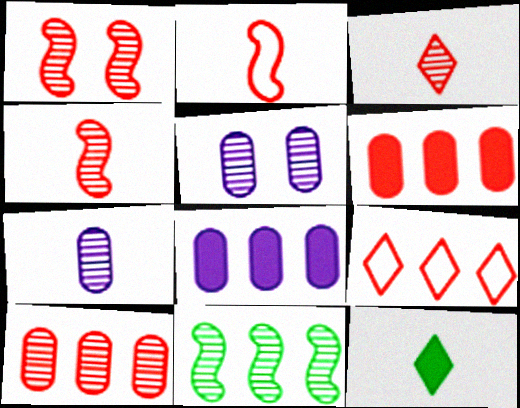[[1, 3, 10], 
[2, 7, 12], 
[3, 5, 11], 
[8, 9, 11]]